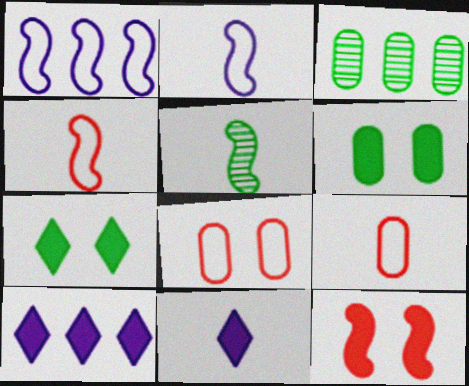[[1, 5, 12], 
[5, 8, 10], 
[5, 9, 11]]